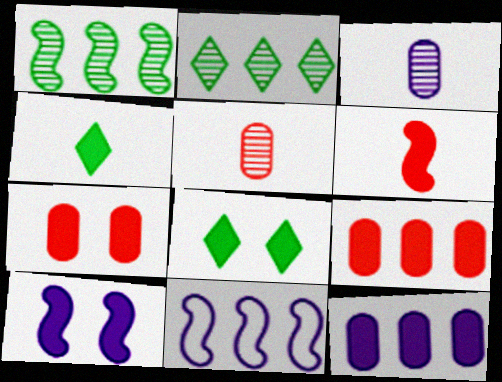[[2, 9, 11], 
[4, 9, 10], 
[5, 8, 11], 
[6, 8, 12], 
[7, 8, 10]]